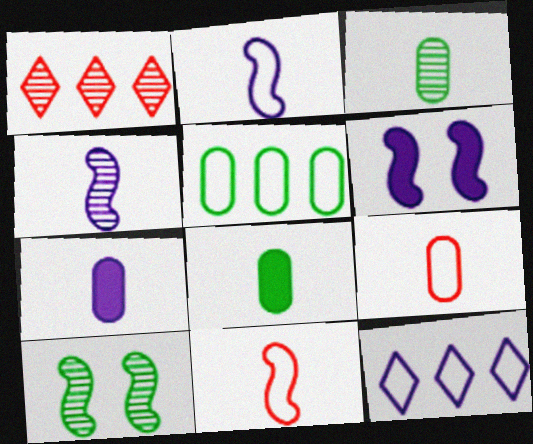[[3, 7, 9]]